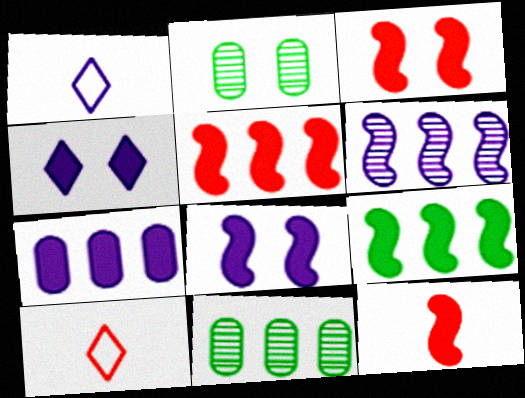[[1, 2, 5], 
[1, 3, 11], 
[3, 5, 12], 
[8, 9, 12], 
[8, 10, 11]]